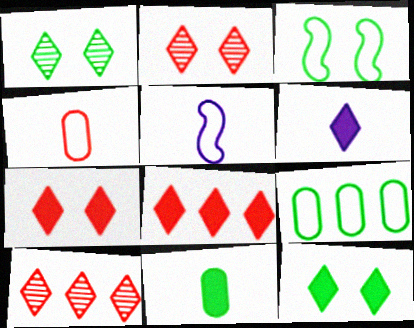[[6, 8, 12]]